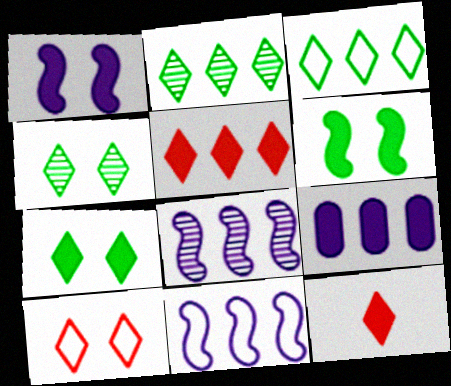[[6, 9, 12]]